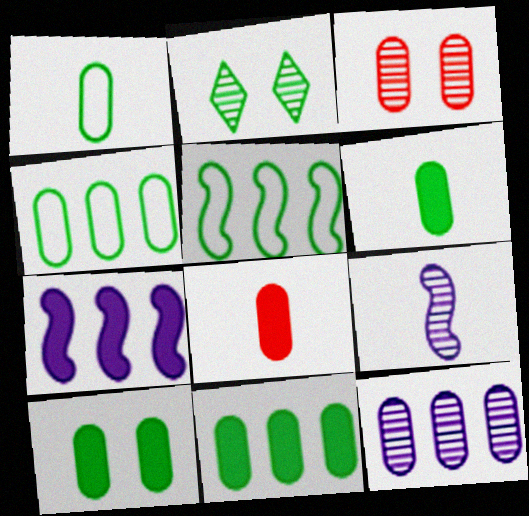[[2, 5, 6], 
[6, 10, 11]]